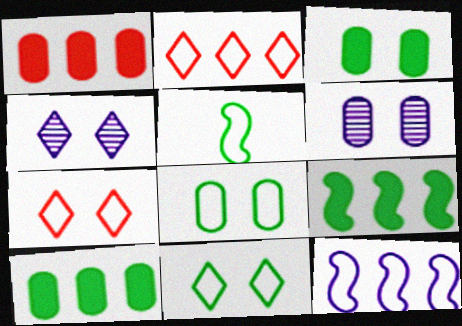[[1, 4, 5]]